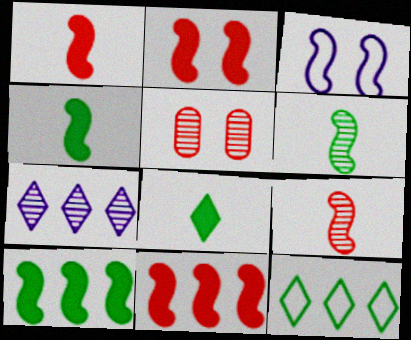[[1, 2, 11], 
[3, 6, 11], 
[3, 9, 10], 
[5, 6, 7]]